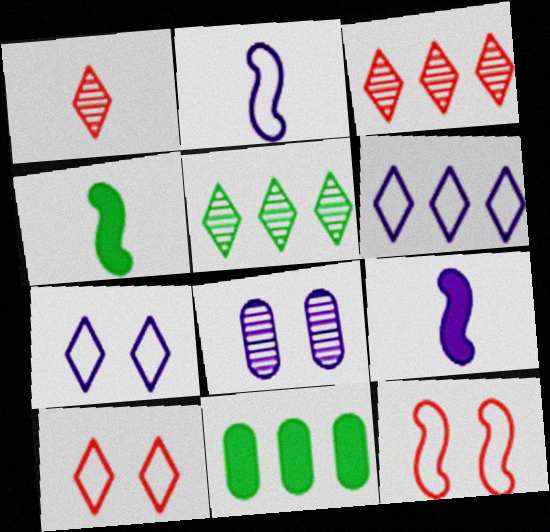[[6, 8, 9]]